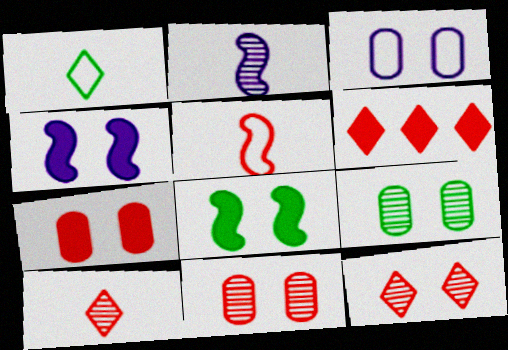[[3, 7, 9], 
[3, 8, 12], 
[5, 6, 11]]